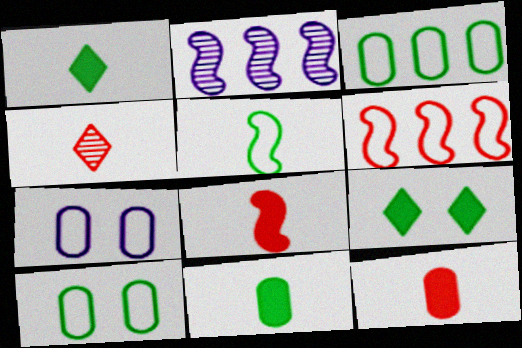[]